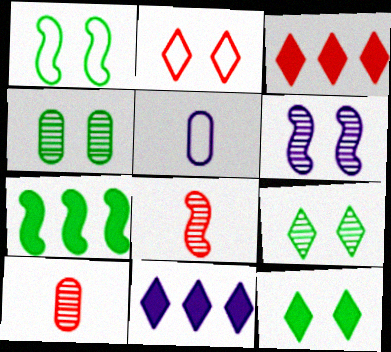[[1, 4, 12], 
[1, 10, 11], 
[5, 6, 11]]